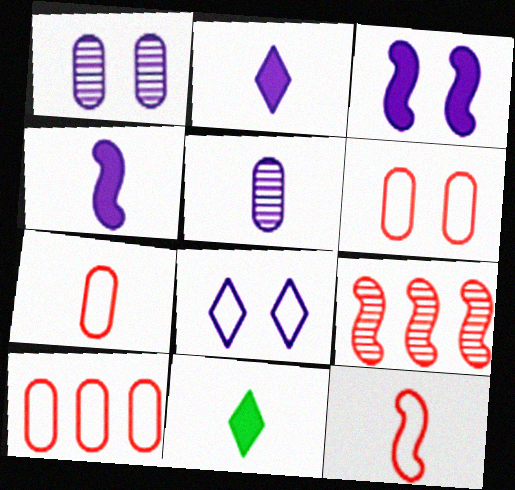[[1, 3, 8], 
[5, 11, 12], 
[6, 7, 10]]